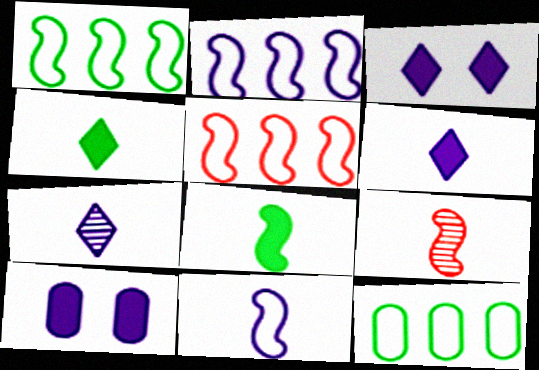[[1, 2, 5], 
[2, 7, 10], 
[3, 9, 12], 
[8, 9, 11]]